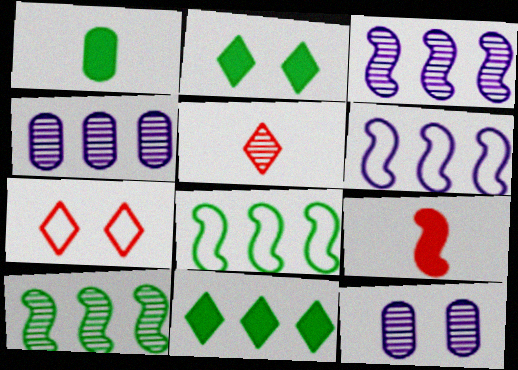[[1, 3, 7], 
[5, 10, 12]]